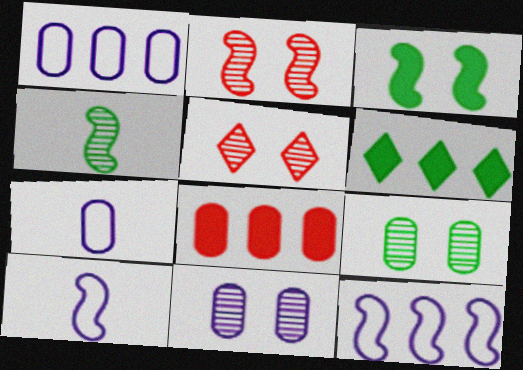[[2, 6, 7], 
[7, 8, 9]]